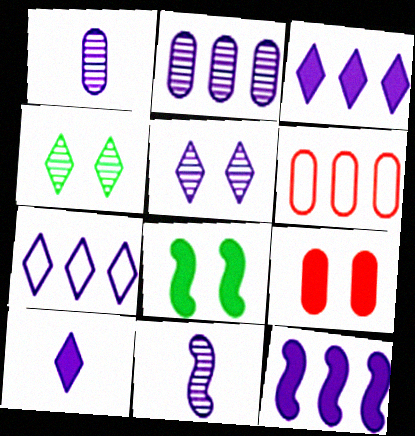[[2, 5, 11], 
[2, 7, 12], 
[5, 7, 10]]